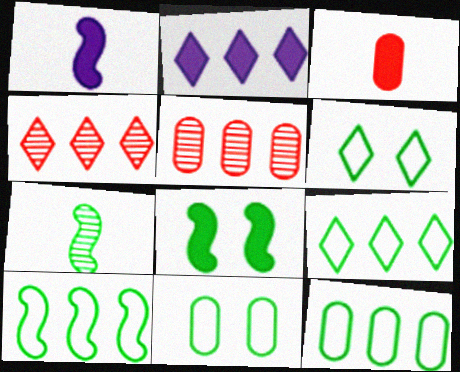[[1, 4, 11], 
[1, 5, 6], 
[2, 3, 8], 
[2, 4, 9], 
[2, 5, 10], 
[7, 8, 10], 
[9, 10, 12]]